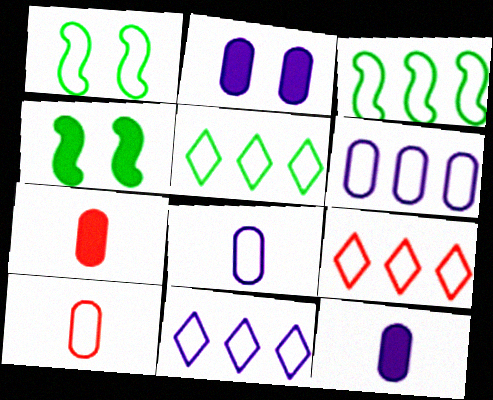[[1, 8, 9], 
[1, 10, 11], 
[3, 6, 9], 
[5, 9, 11]]